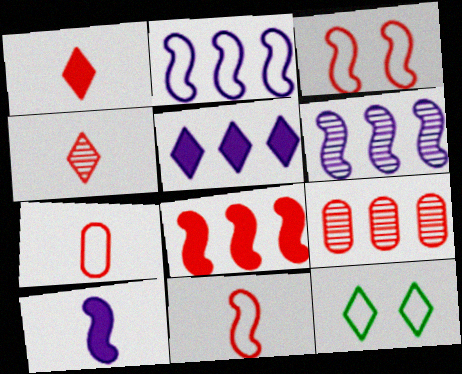[[1, 3, 9], 
[2, 7, 12], 
[4, 5, 12], 
[9, 10, 12]]